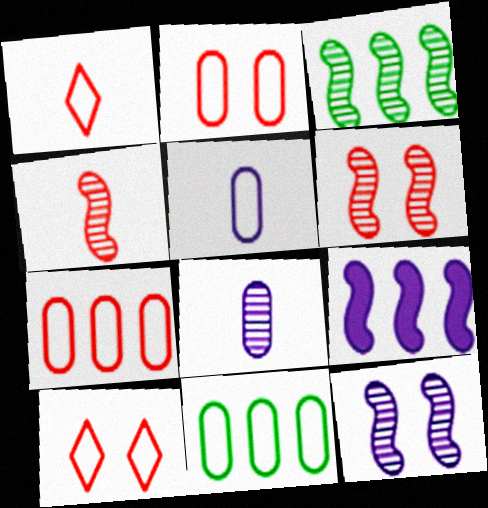[[2, 5, 11], 
[3, 4, 12]]